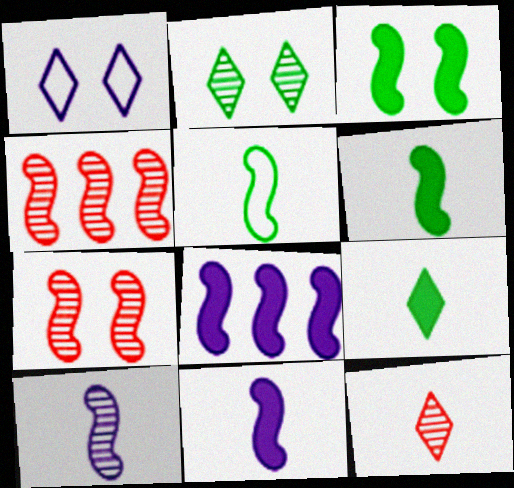[[5, 7, 8]]